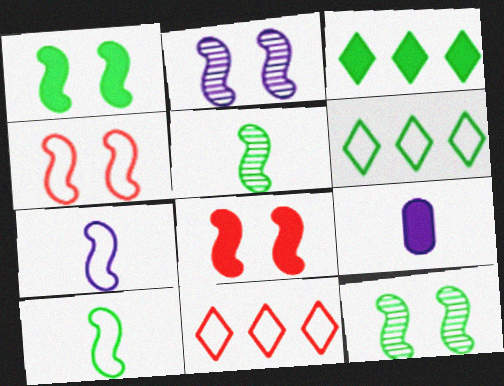[[1, 2, 4], 
[3, 8, 9], 
[9, 11, 12]]